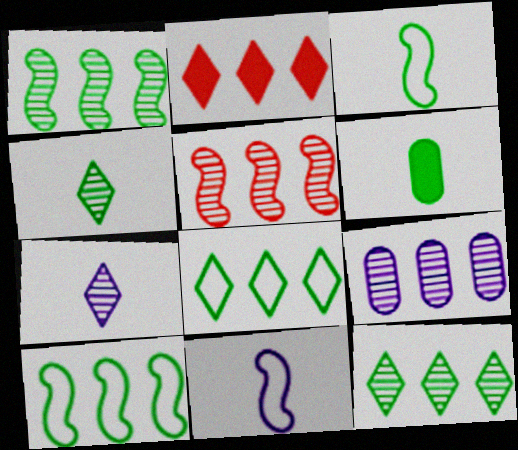[[2, 9, 10], 
[3, 4, 6], 
[5, 9, 12]]